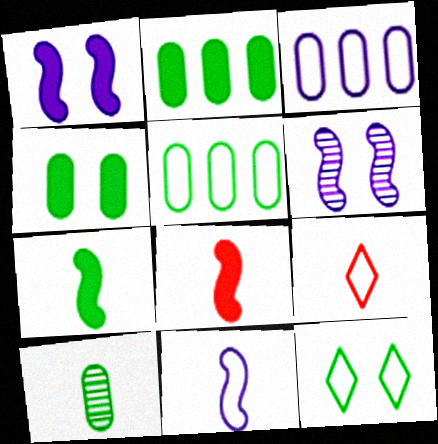[[2, 6, 9], 
[4, 5, 10]]